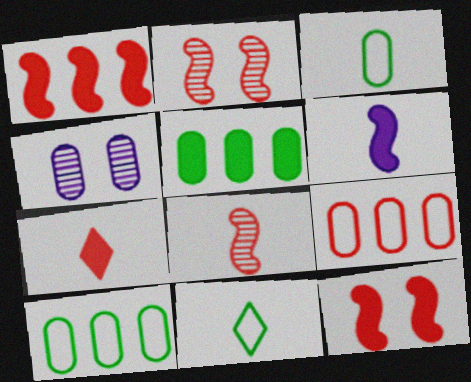[[1, 4, 11], 
[2, 7, 9]]